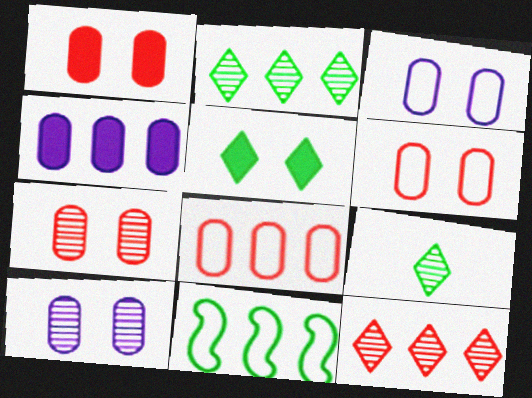[[1, 6, 7], 
[4, 11, 12]]